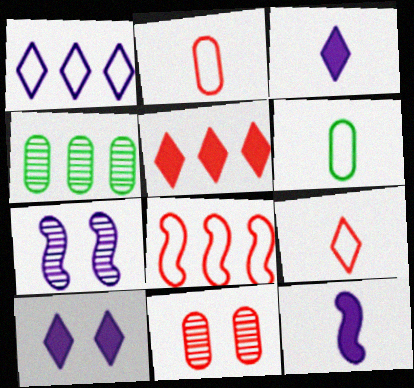[[5, 6, 7]]